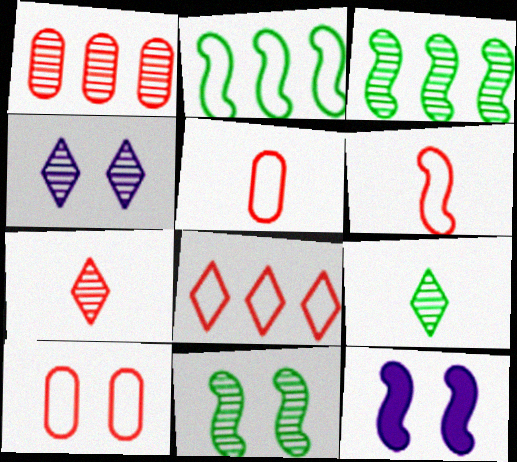[[3, 6, 12], 
[6, 8, 10]]